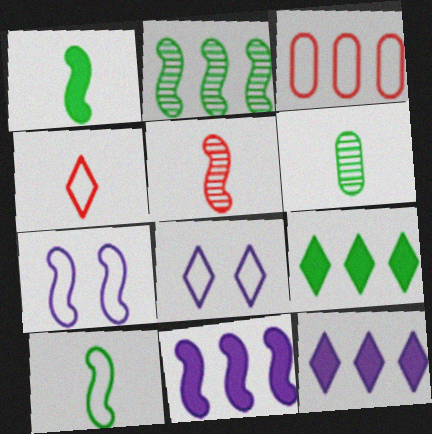[[2, 3, 12], 
[3, 8, 10]]